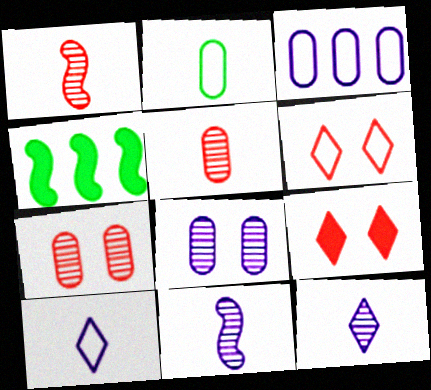[[4, 7, 10]]